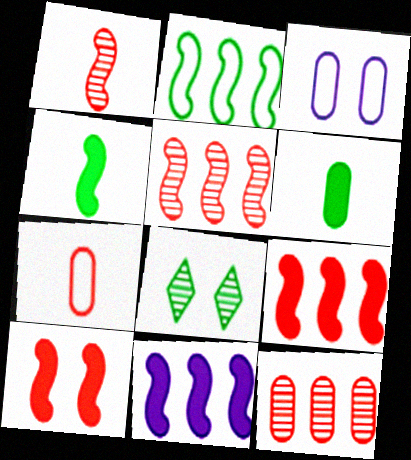[[2, 5, 11], 
[2, 6, 8], 
[3, 6, 12], 
[3, 8, 10], 
[4, 10, 11], 
[7, 8, 11]]